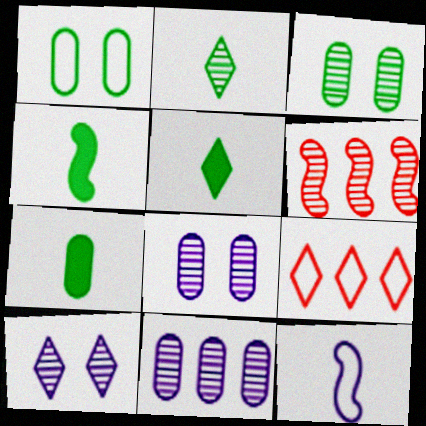[[1, 9, 12], 
[2, 6, 8], 
[4, 5, 7], 
[4, 8, 9], 
[5, 9, 10]]